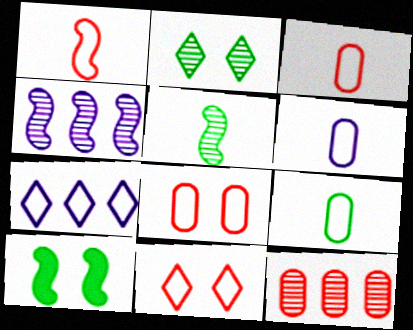[[1, 4, 10], 
[3, 6, 9]]